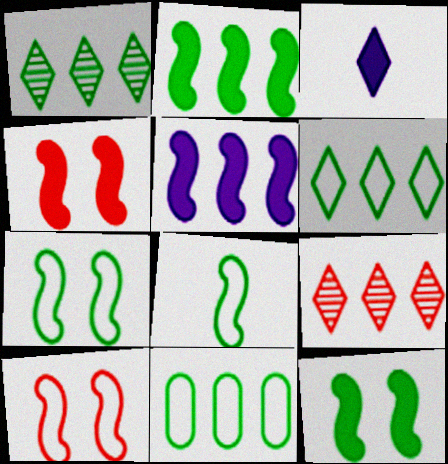[[1, 2, 11], 
[5, 9, 11]]